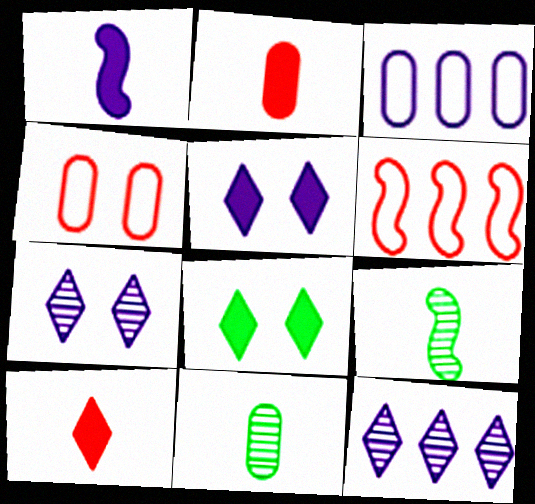[[1, 3, 7], 
[5, 6, 11]]